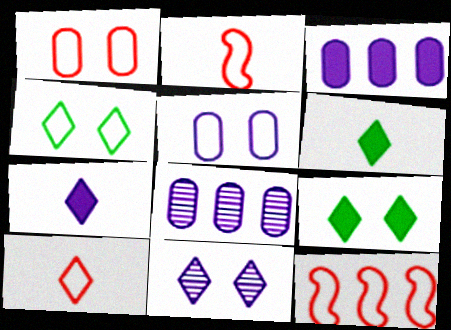[[1, 10, 12], 
[2, 8, 9]]